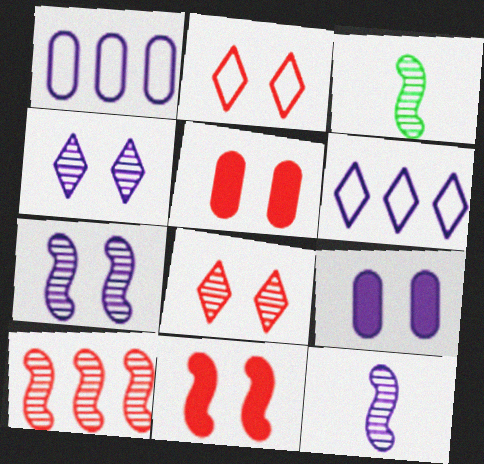[[3, 5, 6], 
[3, 7, 10], 
[6, 9, 12]]